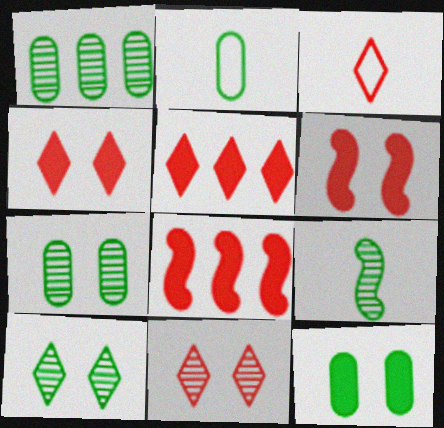[[1, 2, 12], 
[1, 9, 10], 
[3, 5, 11]]